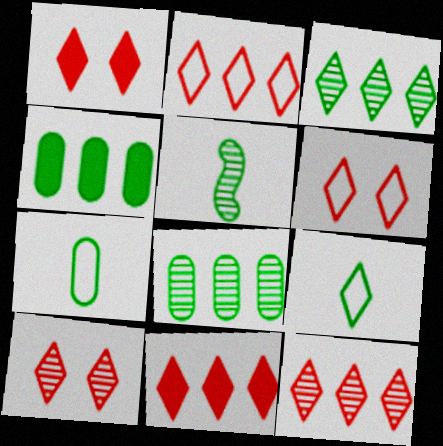[[1, 6, 10], 
[2, 11, 12]]